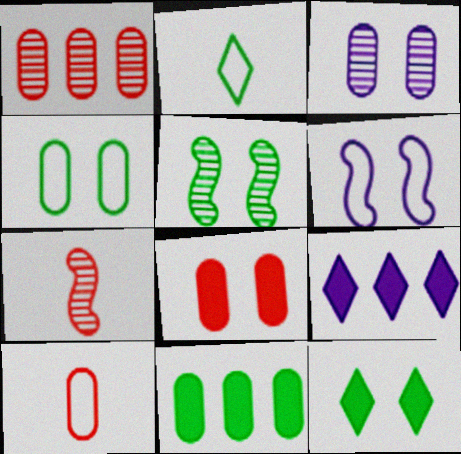[[1, 8, 10], 
[2, 5, 11], 
[3, 4, 8], 
[3, 10, 11], 
[4, 5, 12], 
[4, 7, 9], 
[5, 9, 10]]